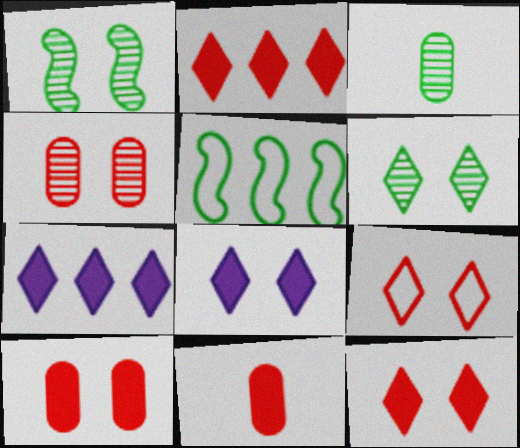[[6, 8, 9]]